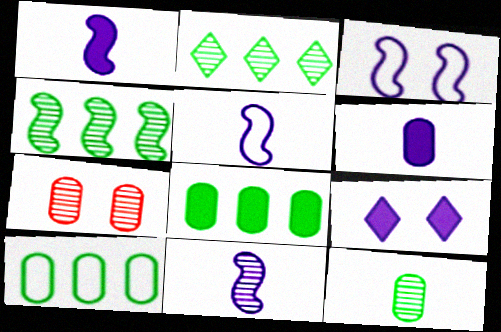[[1, 5, 11], 
[2, 7, 11], 
[6, 7, 10]]